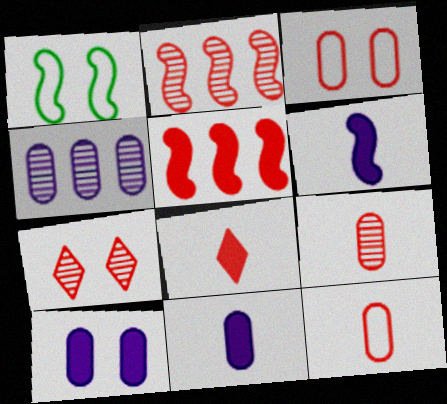[[1, 2, 6], 
[1, 4, 8], 
[1, 7, 10], 
[2, 3, 8], 
[2, 7, 9], 
[5, 7, 12]]